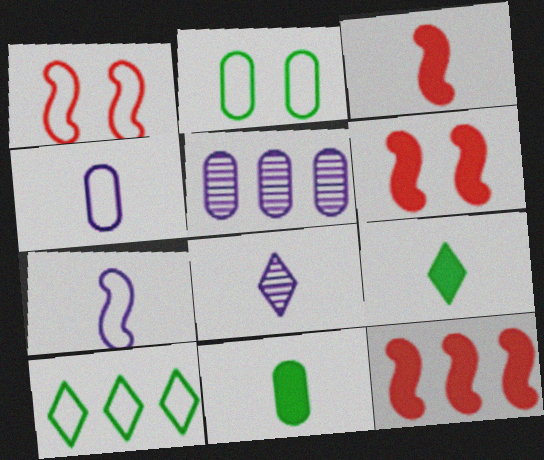[[1, 4, 10], 
[1, 5, 9], 
[2, 8, 12], 
[3, 6, 12], 
[5, 10, 12]]